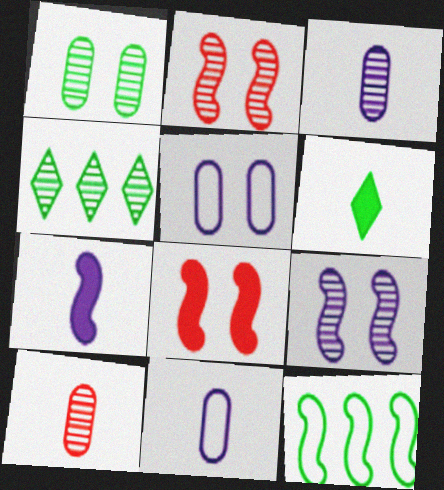[[1, 6, 12], 
[2, 3, 4], 
[2, 7, 12], 
[4, 8, 11], 
[4, 9, 10]]